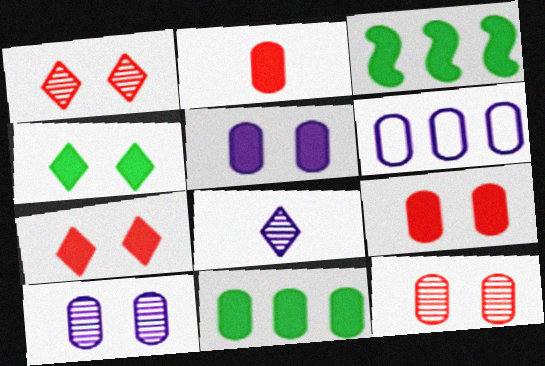[[2, 5, 11]]